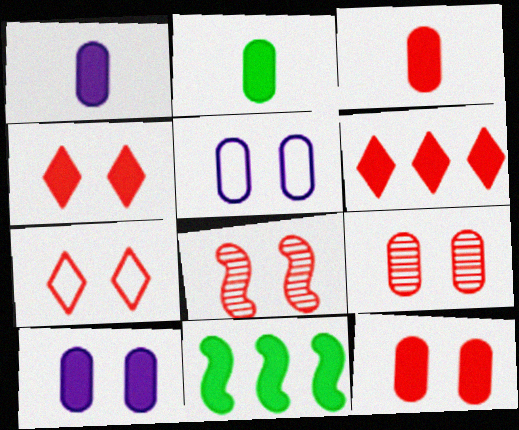[[1, 2, 3], 
[1, 4, 11], 
[7, 8, 12]]